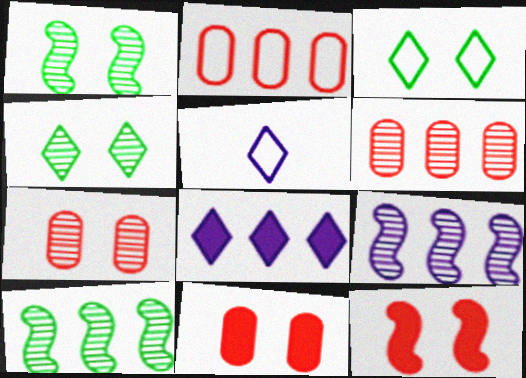[[2, 8, 10], 
[5, 10, 11]]